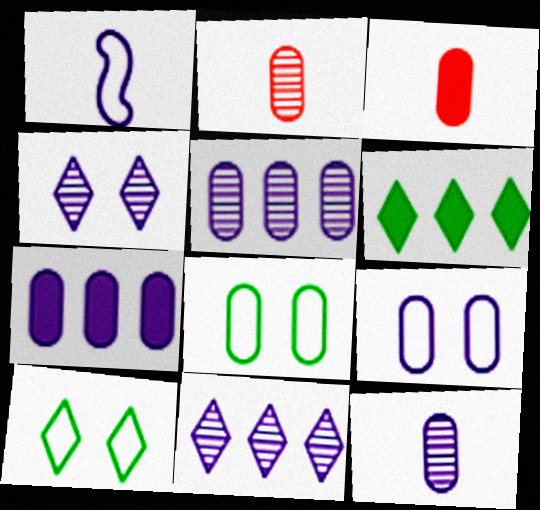[[1, 4, 7], 
[2, 7, 8], 
[3, 5, 8], 
[7, 9, 12]]